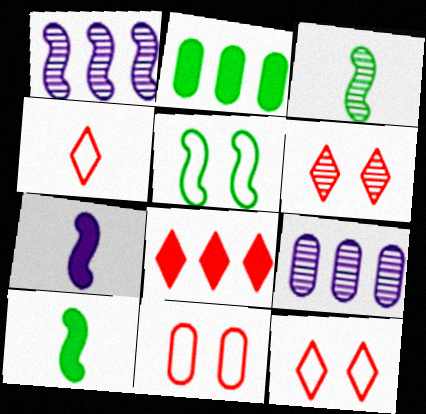[[3, 6, 9], 
[4, 6, 8], 
[9, 10, 12]]